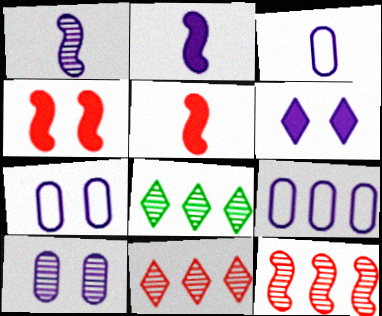[[1, 6, 9], 
[3, 4, 8], 
[3, 7, 9], 
[5, 7, 8]]